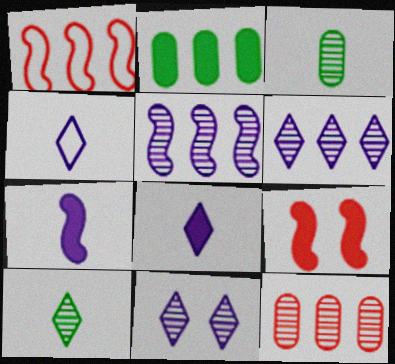[[1, 2, 6], 
[2, 8, 9]]